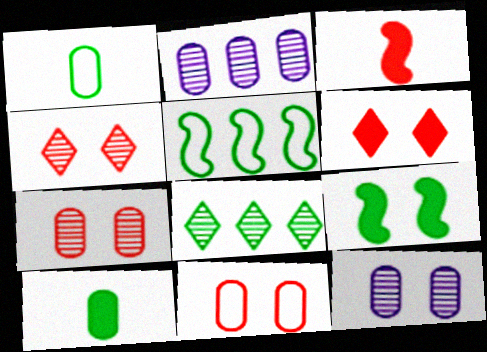[[1, 8, 9], 
[2, 10, 11]]